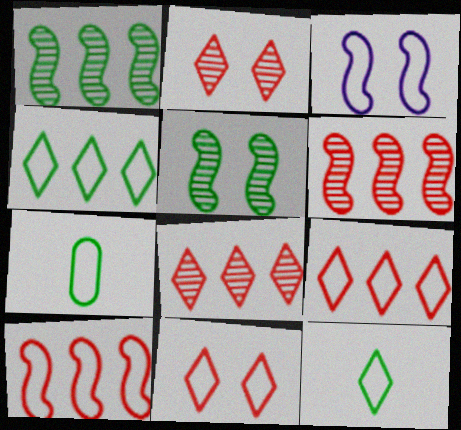[[3, 7, 9]]